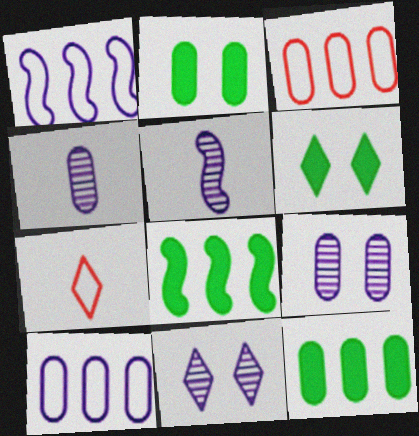[[2, 3, 4], 
[3, 5, 6], 
[7, 8, 9]]